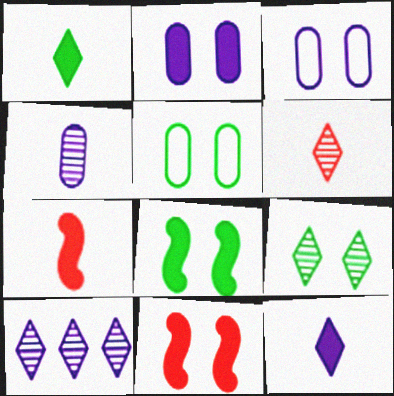[[3, 9, 11], 
[5, 7, 10], 
[5, 8, 9], 
[6, 9, 10]]